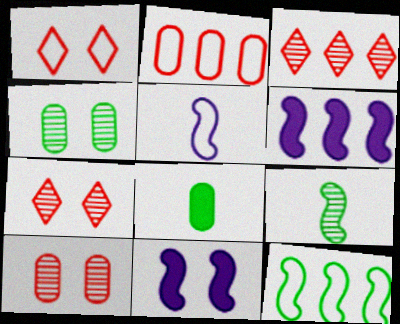[[1, 4, 11]]